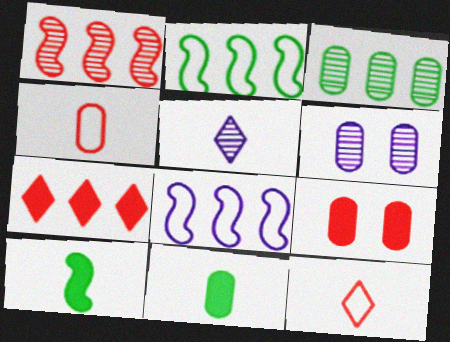[[1, 9, 12], 
[2, 5, 9], 
[3, 7, 8], 
[4, 5, 10]]